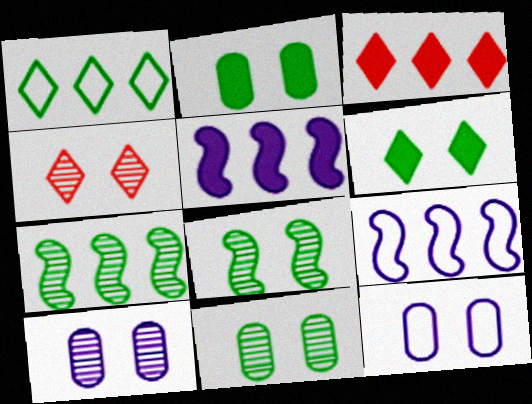[[4, 8, 10]]